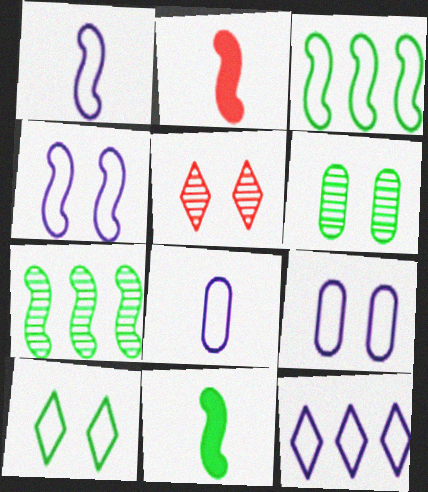[[1, 9, 12], 
[2, 4, 7], 
[2, 6, 12], 
[4, 8, 12]]